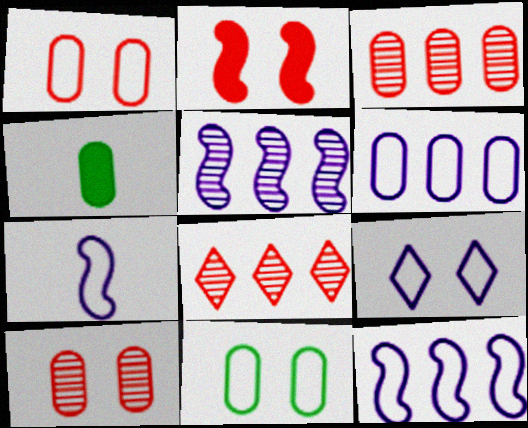[[4, 6, 10], 
[6, 7, 9]]